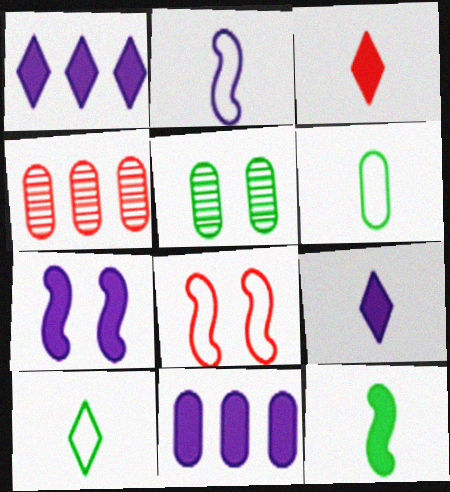[[3, 4, 8], 
[4, 7, 10], 
[7, 9, 11]]